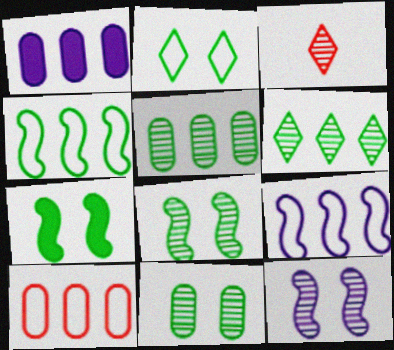[[1, 5, 10], 
[2, 7, 11], 
[3, 5, 12]]